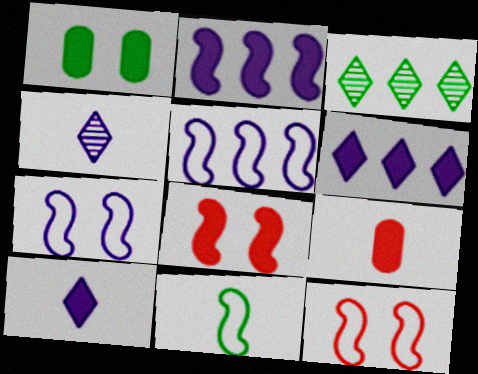[[1, 3, 11], 
[3, 7, 9], 
[4, 9, 11], 
[5, 11, 12]]